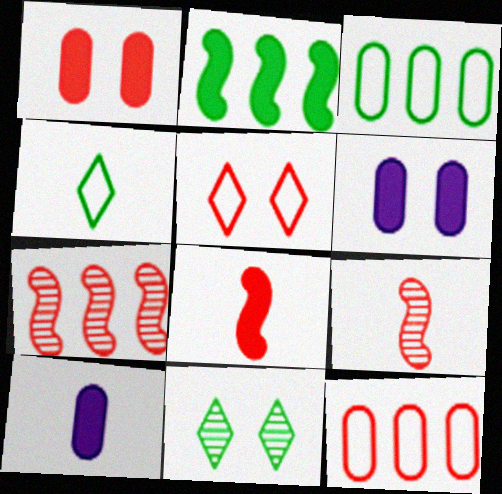[[4, 6, 7], 
[4, 9, 10]]